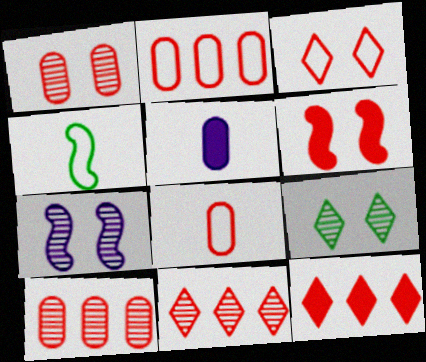[[1, 3, 6], 
[1, 7, 9], 
[6, 8, 11]]